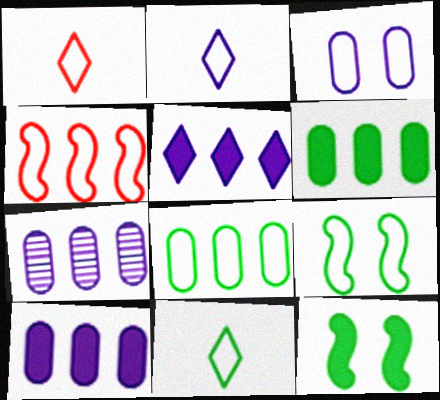[[1, 2, 11], 
[1, 7, 12], 
[3, 4, 11], 
[8, 9, 11]]